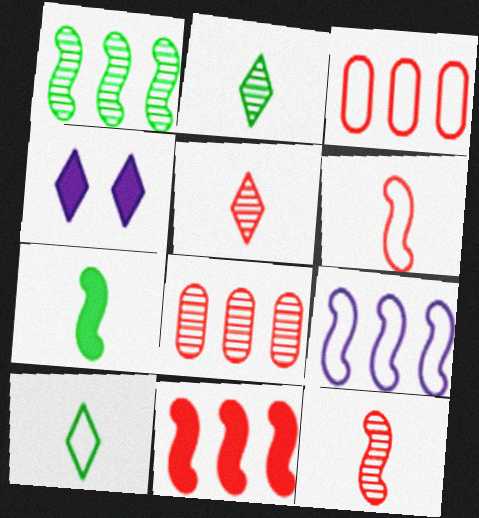[[1, 9, 11]]